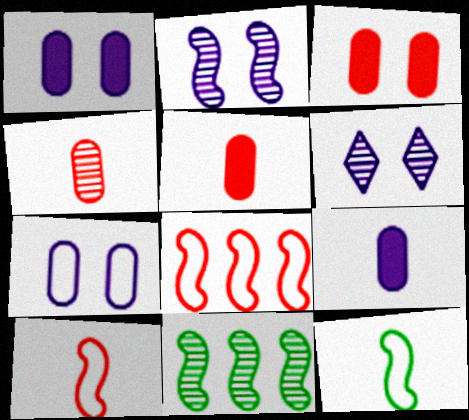[[4, 6, 11]]